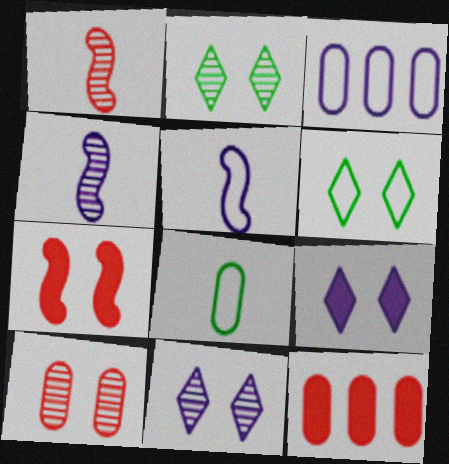[[2, 5, 12], 
[3, 4, 9], 
[4, 6, 12]]